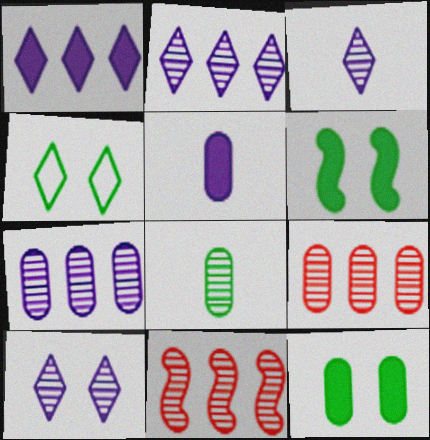[[2, 3, 10], 
[4, 5, 11], 
[8, 10, 11]]